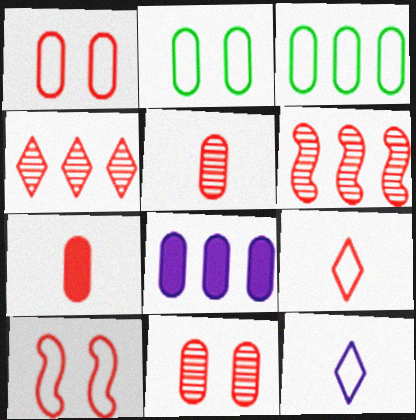[[2, 5, 8], 
[3, 10, 12], 
[4, 7, 10]]